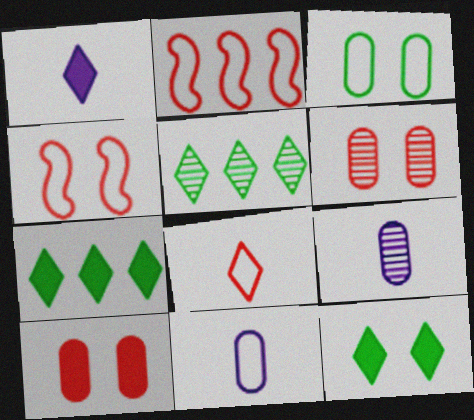[[2, 9, 12], 
[4, 7, 9]]